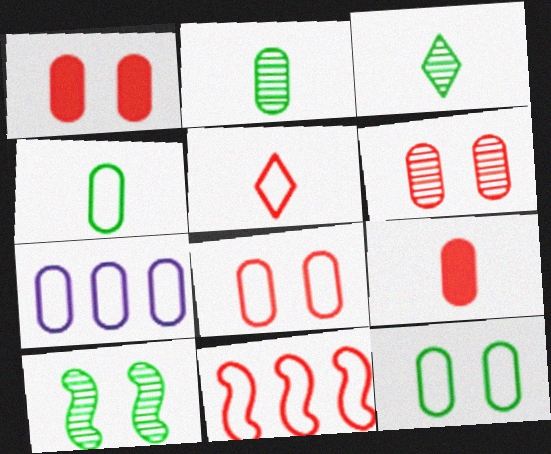[[1, 2, 7], 
[1, 6, 8], 
[4, 7, 8], 
[5, 8, 11]]